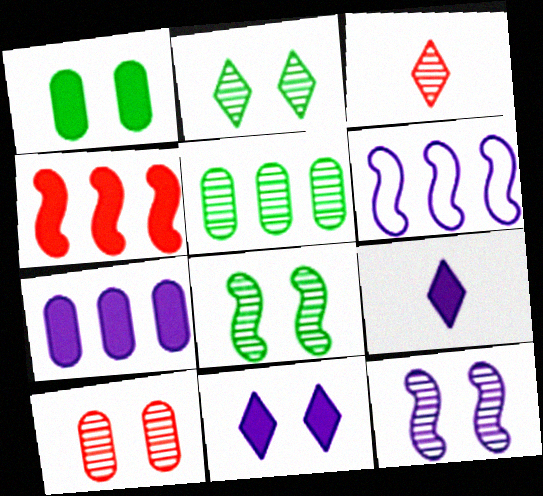[[1, 3, 6], 
[1, 4, 9], 
[2, 10, 12], 
[3, 5, 12]]